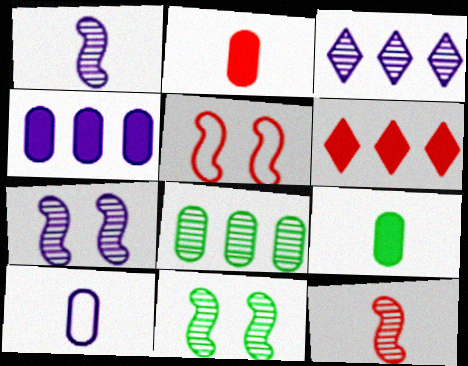[[3, 5, 9], 
[6, 10, 11]]